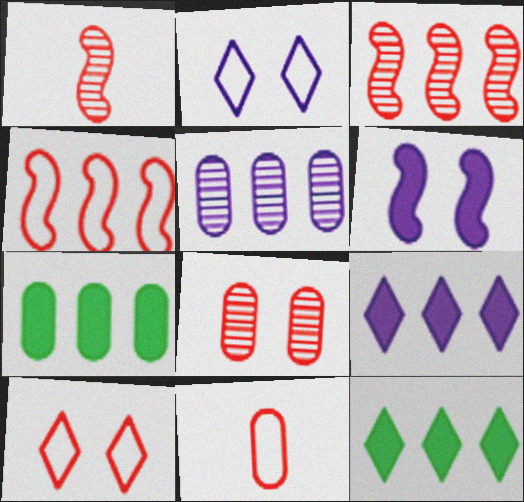[[1, 2, 7], 
[4, 5, 12], 
[4, 10, 11]]